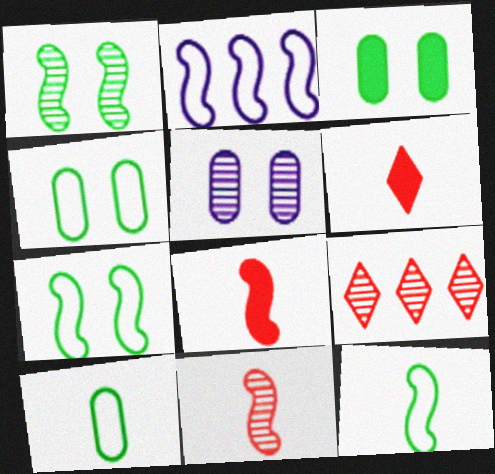[[1, 2, 8]]